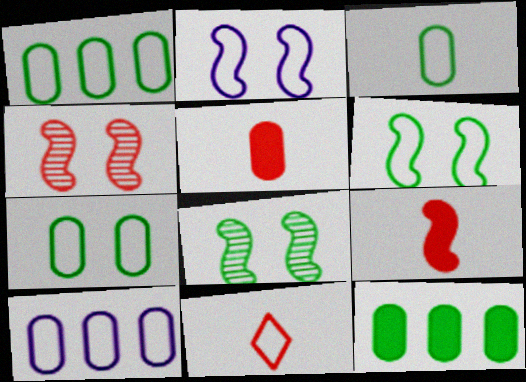[[1, 2, 11], 
[1, 3, 7], 
[6, 10, 11]]